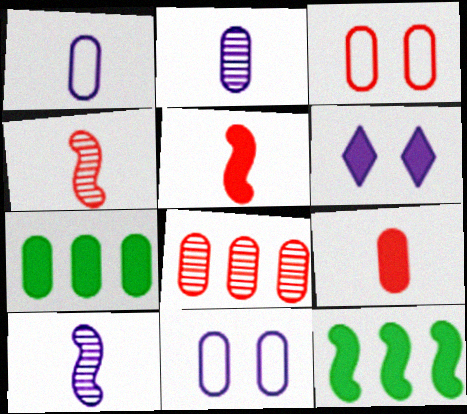[[2, 3, 7], 
[3, 8, 9], 
[5, 6, 7], 
[6, 9, 12]]